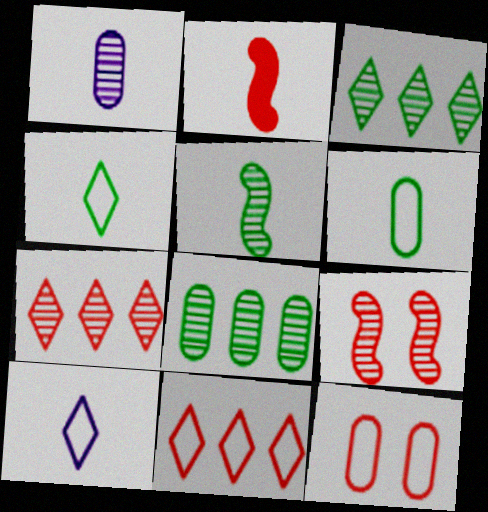[[1, 2, 4], 
[1, 3, 9], 
[2, 7, 12]]